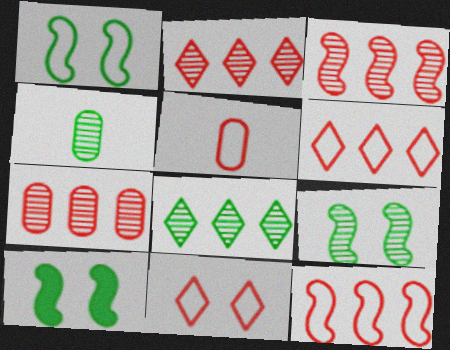[[1, 9, 10], 
[2, 3, 7], 
[4, 8, 9], 
[5, 11, 12]]